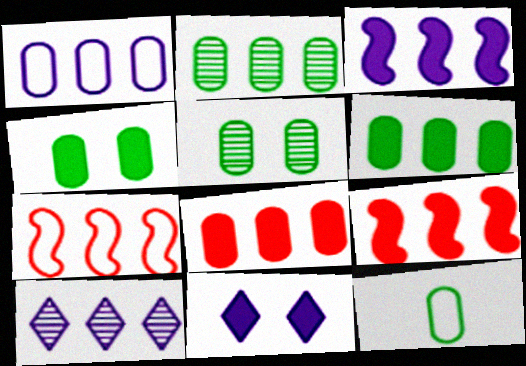[[1, 2, 8], 
[1, 3, 10], 
[2, 4, 12], 
[5, 6, 12], 
[6, 7, 10]]